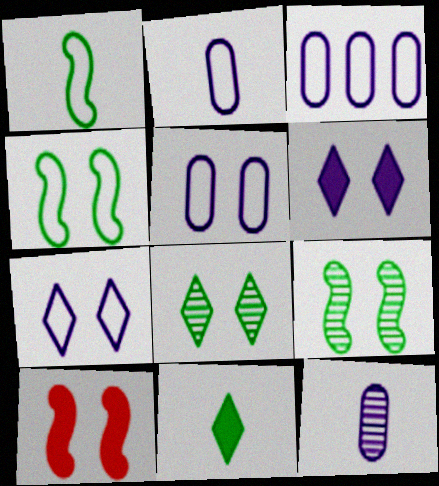[[2, 3, 5], 
[5, 8, 10]]